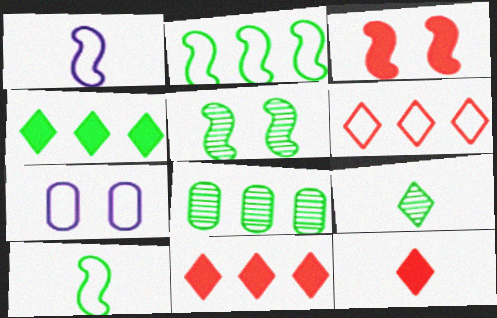[[2, 4, 8], 
[5, 8, 9], 
[6, 7, 10]]